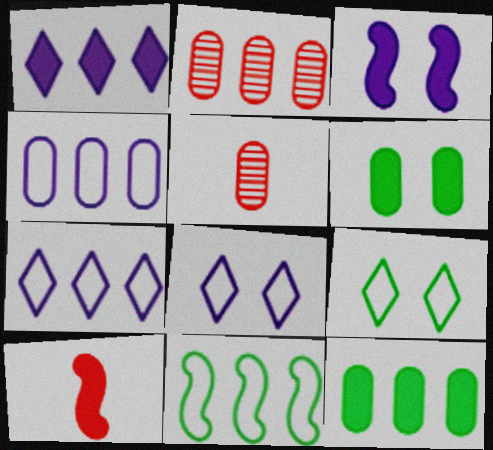[[1, 2, 11], 
[1, 6, 10], 
[2, 4, 12], 
[4, 5, 6]]